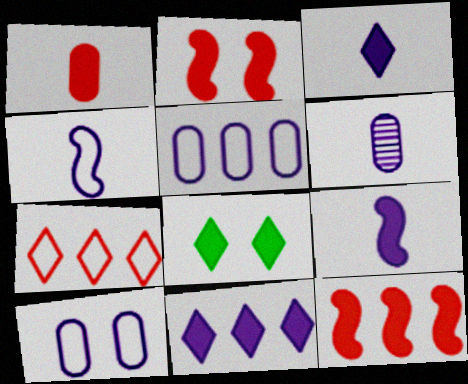[[3, 4, 6]]